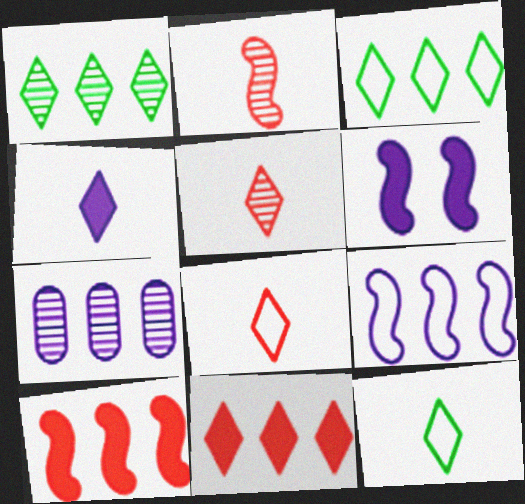[[3, 7, 10], 
[4, 5, 12]]